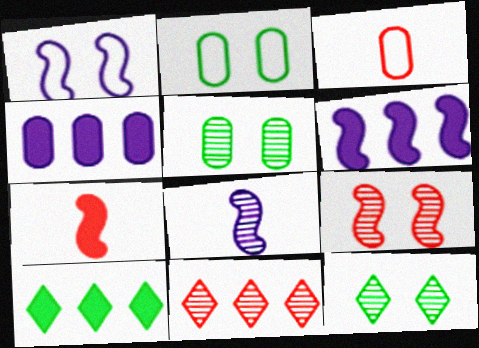[[1, 6, 8], 
[3, 4, 5], 
[3, 6, 12], 
[5, 8, 11]]